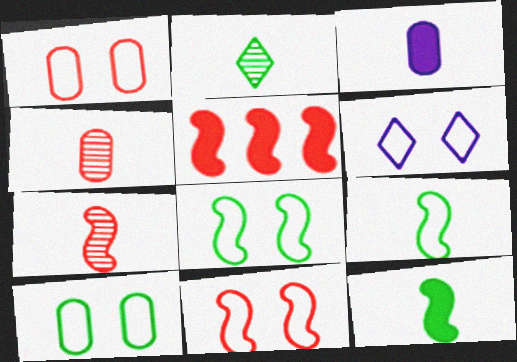[[1, 6, 8], 
[5, 7, 11], 
[6, 10, 11]]